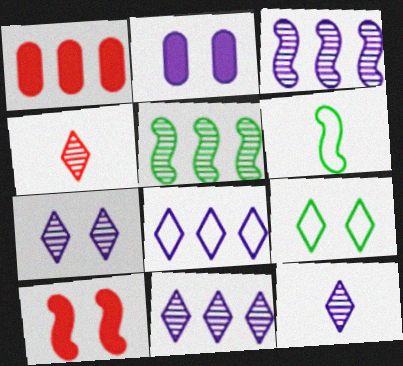[[1, 5, 8], 
[1, 6, 7], 
[3, 6, 10], 
[7, 11, 12]]